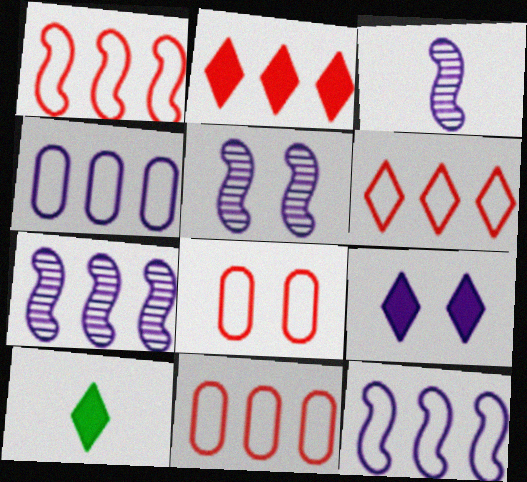[[1, 6, 11], 
[2, 9, 10], 
[3, 4, 9], 
[3, 5, 7], 
[5, 10, 11], 
[7, 8, 10]]